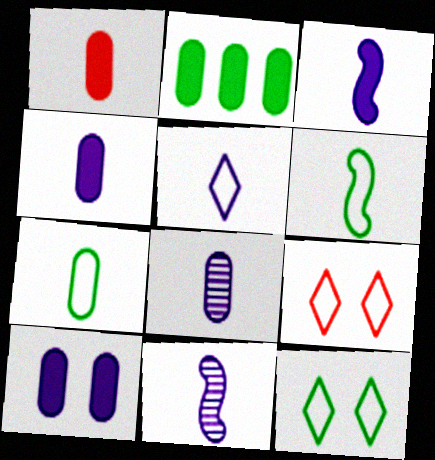[[1, 2, 10], 
[1, 7, 8], 
[2, 9, 11], 
[3, 5, 8], 
[4, 5, 11]]